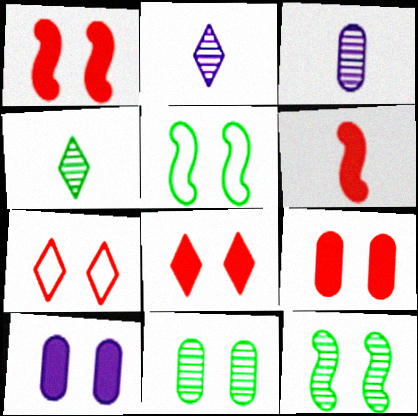[[1, 8, 9], 
[7, 10, 12]]